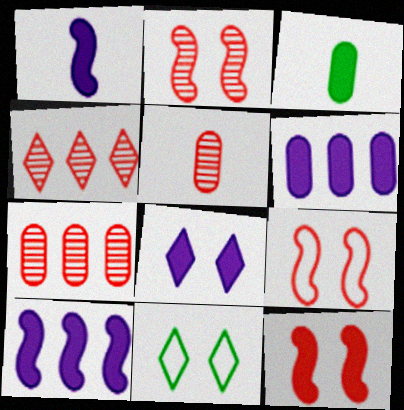[[1, 6, 8], 
[1, 7, 11], 
[2, 4, 5], 
[2, 9, 12], 
[5, 10, 11]]